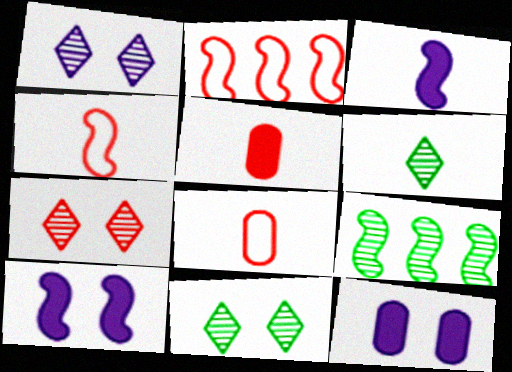[[1, 7, 11], 
[2, 5, 7], 
[2, 6, 12], 
[3, 6, 8], 
[4, 9, 10]]